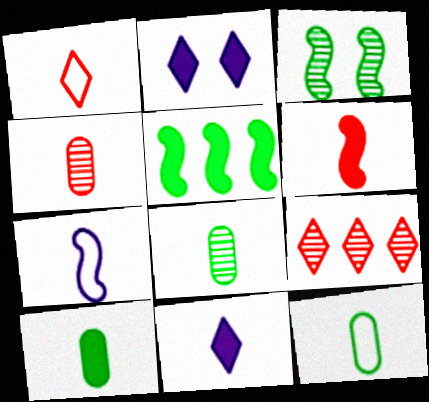[[1, 4, 6], 
[1, 7, 12], 
[6, 10, 11], 
[8, 10, 12]]